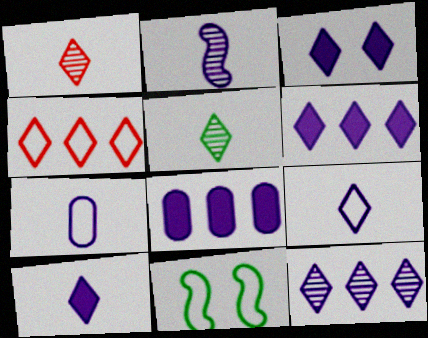[[1, 8, 11], 
[2, 7, 10], 
[3, 4, 5], 
[3, 6, 10], 
[3, 9, 12], 
[4, 7, 11]]